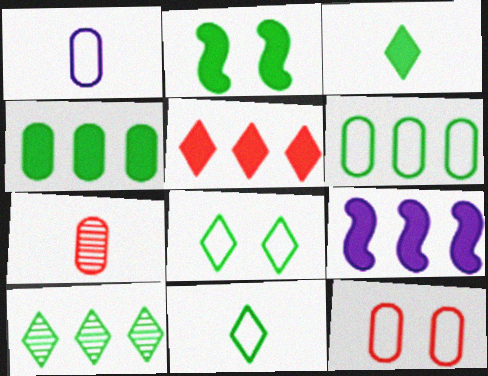[[1, 6, 12], 
[2, 3, 4], 
[3, 8, 10], 
[4, 5, 9], 
[7, 8, 9]]